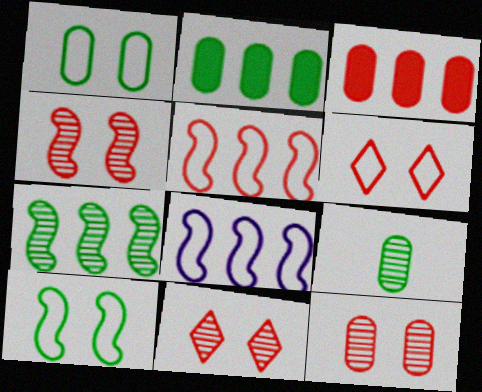[[1, 2, 9], 
[4, 11, 12]]